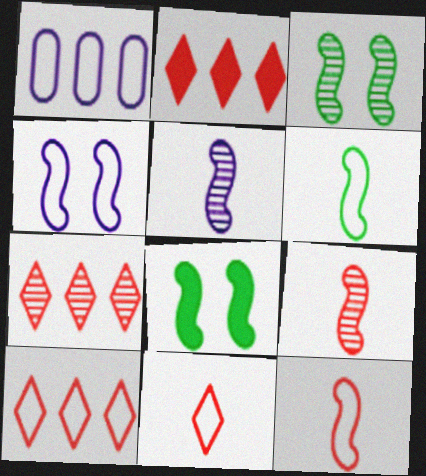[[2, 7, 10]]